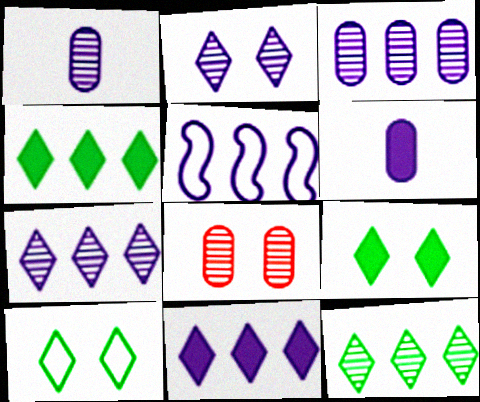[[2, 5, 6], 
[3, 5, 11]]